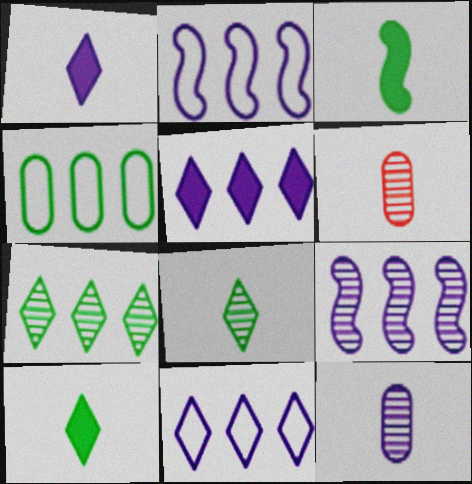[]